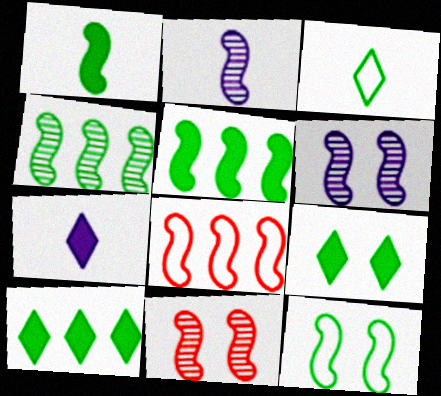[[1, 4, 12], 
[1, 6, 8], 
[2, 4, 11]]